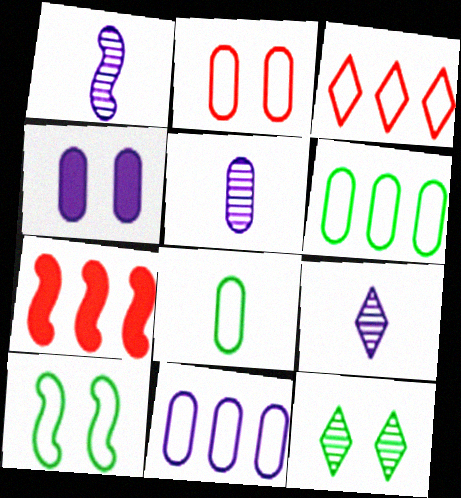[[1, 5, 9], 
[1, 7, 10], 
[2, 8, 11], 
[4, 5, 11]]